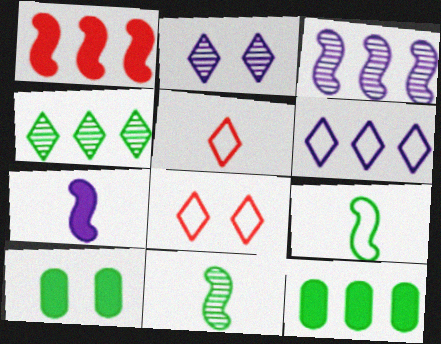[[3, 5, 10], 
[4, 9, 10]]